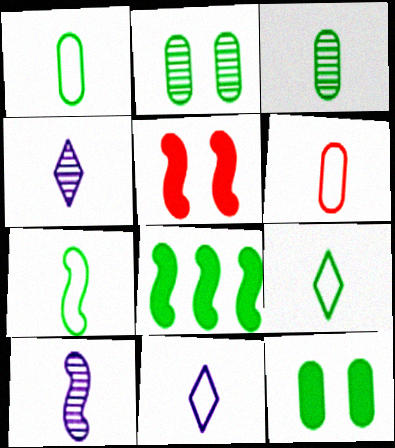[[1, 7, 9], 
[2, 8, 9], 
[6, 7, 11]]